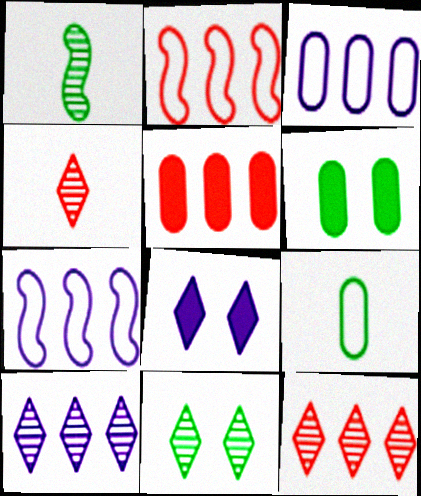[[2, 5, 12], 
[4, 6, 7], 
[4, 10, 11]]